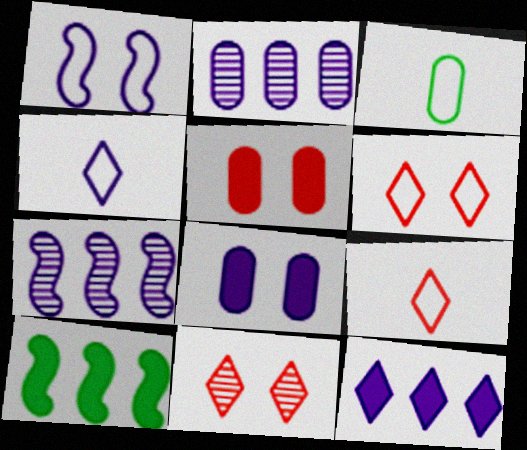[[2, 3, 5], 
[4, 7, 8]]